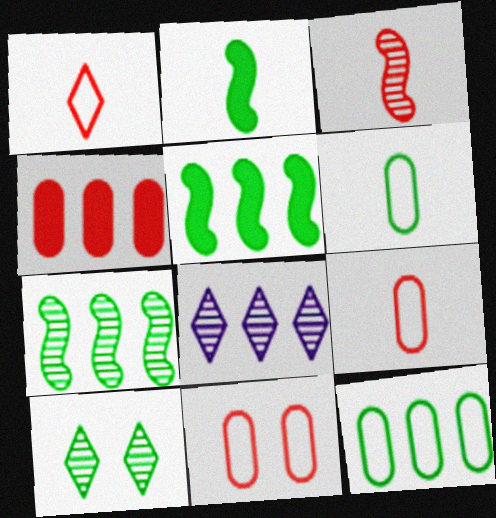[[2, 8, 11], 
[2, 10, 12], 
[5, 6, 10]]